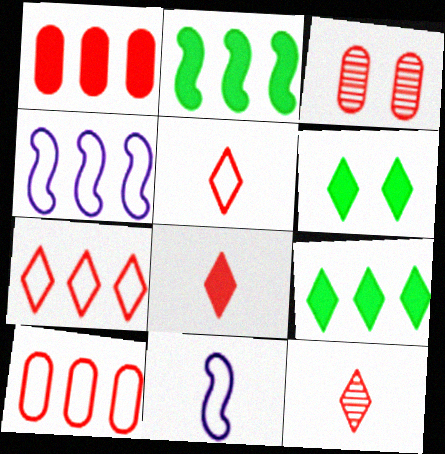[[3, 9, 11], 
[5, 8, 12]]